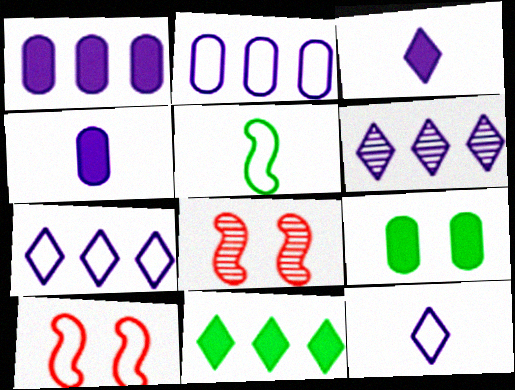[]